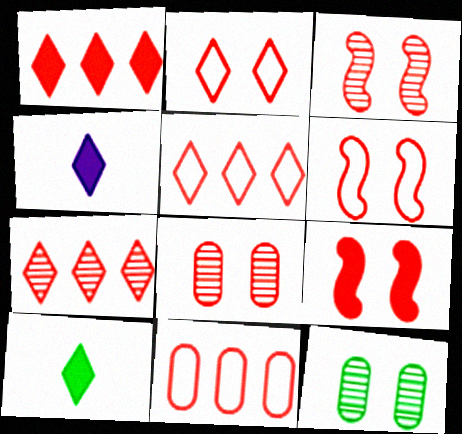[[1, 5, 7], 
[2, 8, 9], 
[3, 6, 9]]